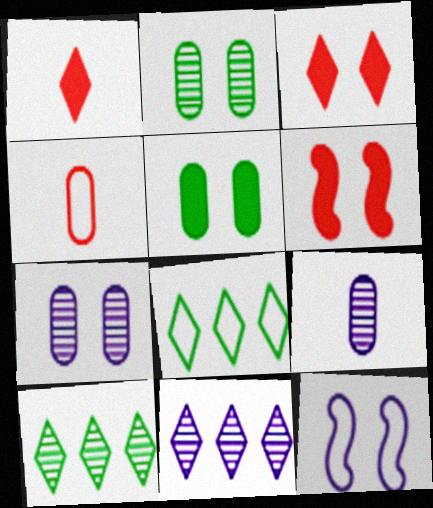[[2, 3, 12], 
[4, 8, 12], 
[6, 8, 9]]